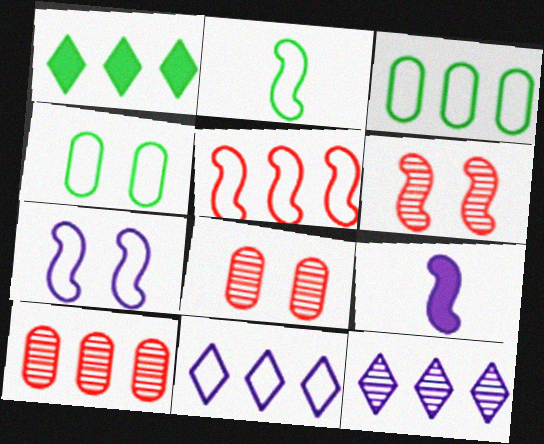[[2, 5, 7], 
[3, 5, 11]]